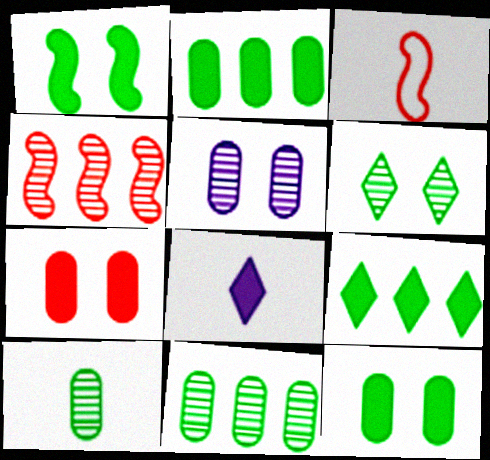[[3, 5, 9], 
[3, 8, 10]]